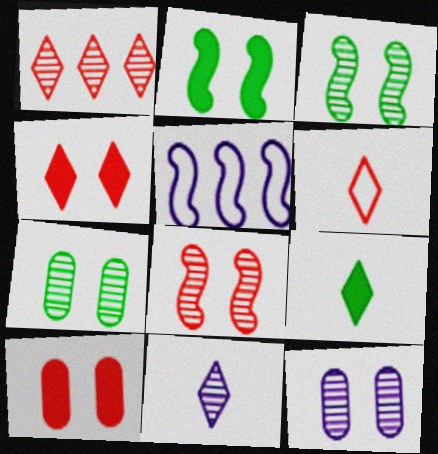[[1, 4, 6], 
[6, 9, 11]]